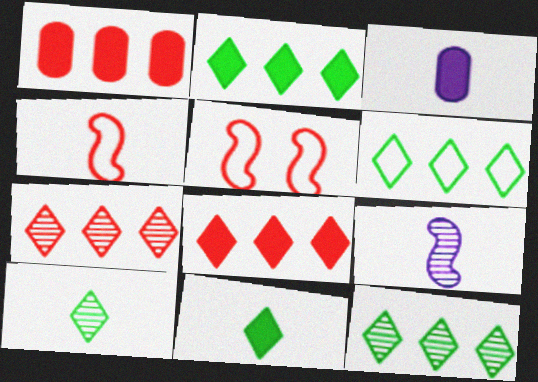[[2, 6, 12], 
[3, 4, 10], 
[3, 5, 12]]